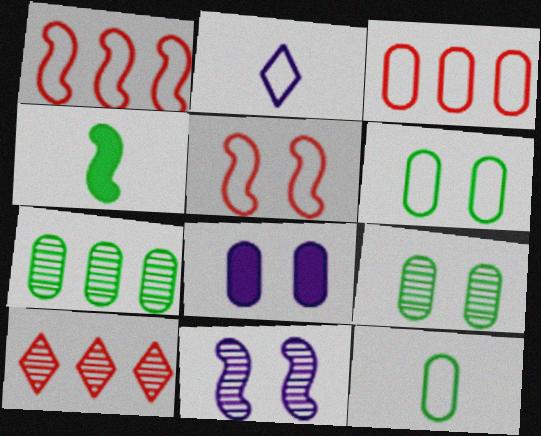[[1, 2, 6], 
[1, 4, 11]]